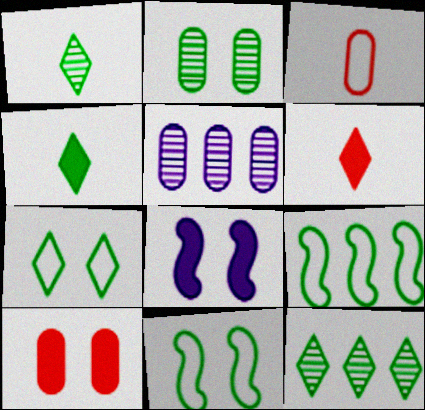[[2, 4, 9], 
[3, 8, 12], 
[4, 7, 12], 
[5, 6, 11]]